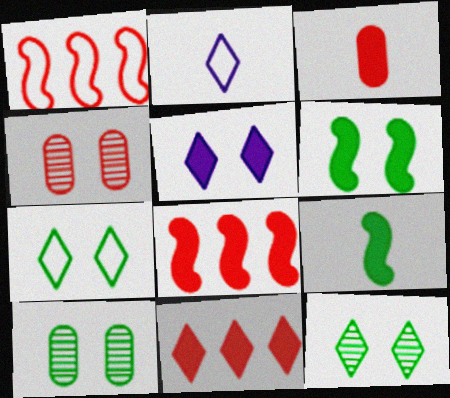[[2, 8, 10], 
[2, 11, 12], 
[6, 7, 10]]